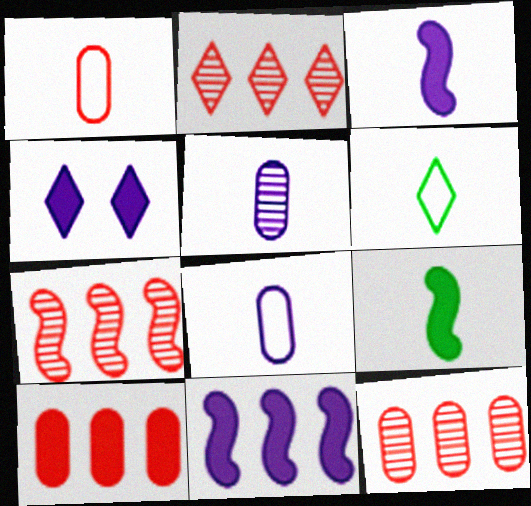[[2, 4, 6], 
[2, 7, 12], 
[4, 9, 10]]